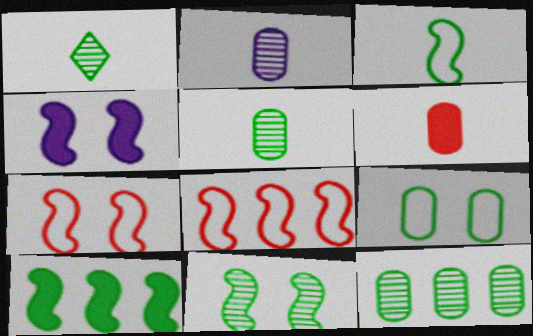[[1, 9, 10], 
[1, 11, 12], 
[3, 10, 11], 
[4, 7, 11]]